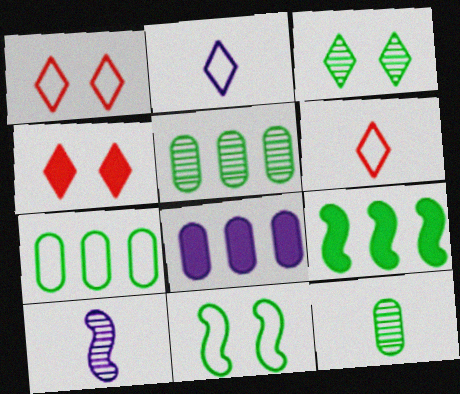[[4, 7, 10]]